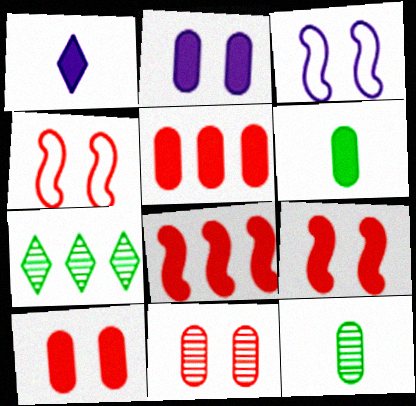[[2, 5, 6]]